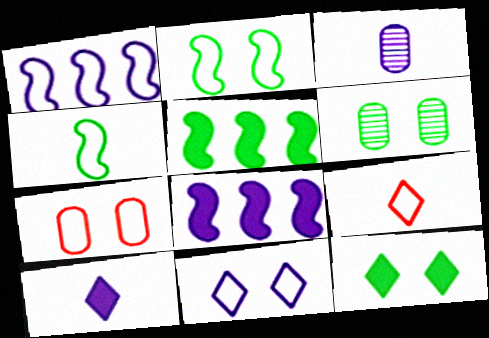[[2, 6, 12], 
[2, 7, 11], 
[3, 8, 11], 
[6, 8, 9]]